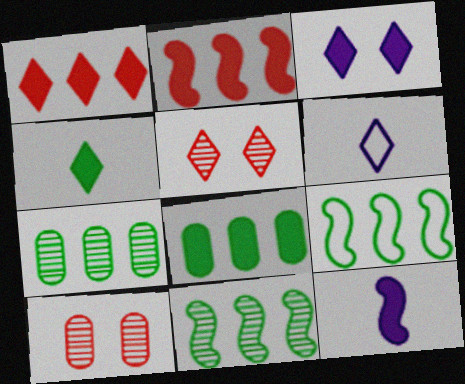[[1, 3, 4]]